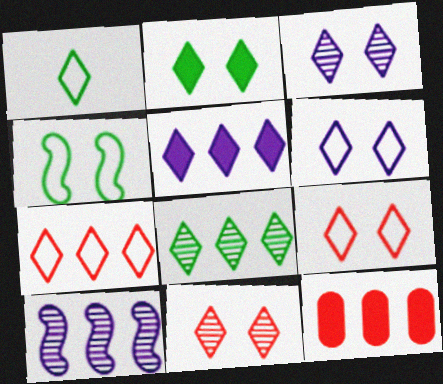[[1, 2, 8], 
[1, 5, 11], 
[1, 6, 7], 
[2, 3, 9], 
[2, 6, 11], 
[5, 7, 8]]